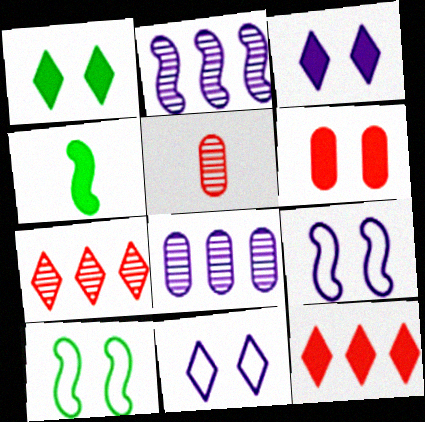[]